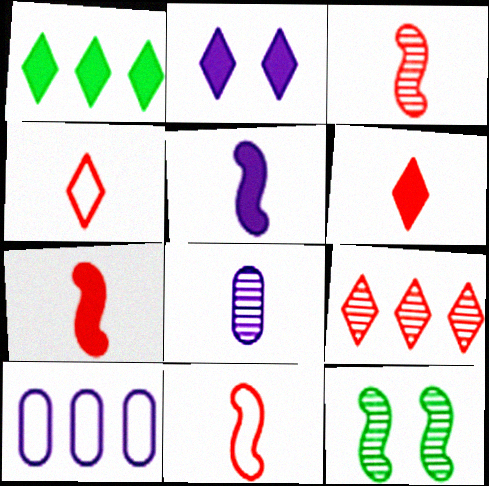[[1, 2, 6], 
[3, 7, 11], 
[6, 10, 12], 
[8, 9, 12]]